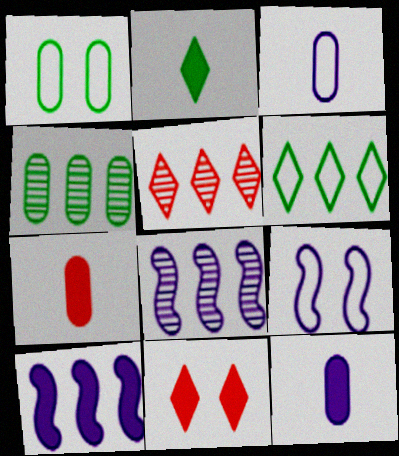[[4, 5, 8]]